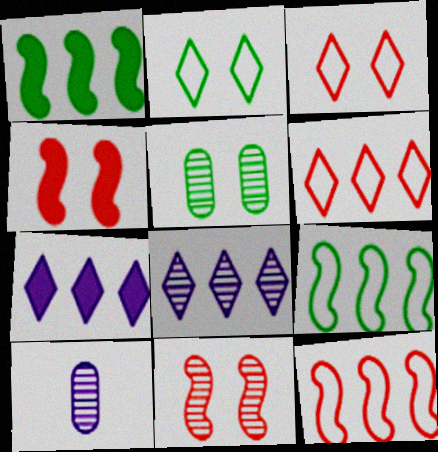[[1, 3, 10]]